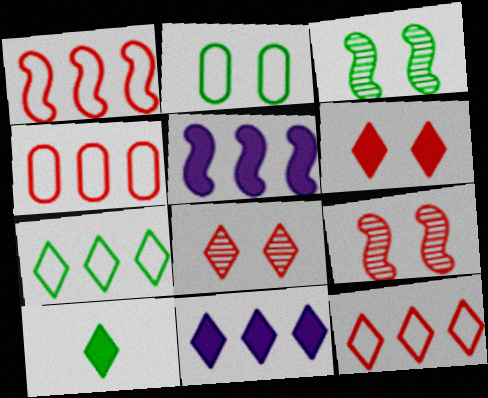[[1, 4, 12], 
[6, 10, 11]]